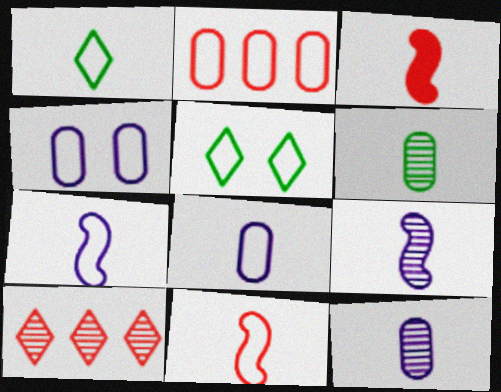[[1, 3, 12], 
[1, 8, 11], 
[2, 5, 7]]